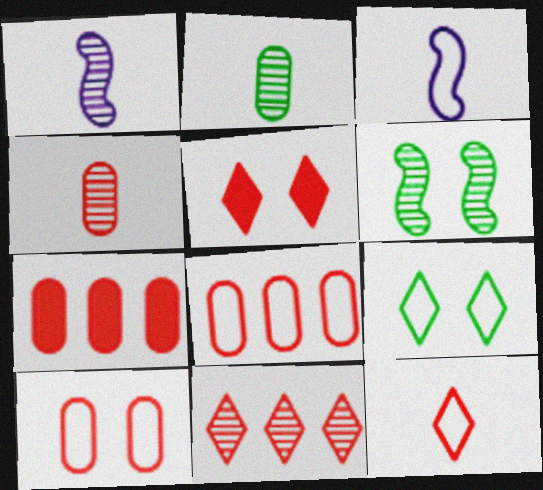[[1, 7, 9], 
[3, 8, 9], 
[4, 7, 10], 
[5, 11, 12]]